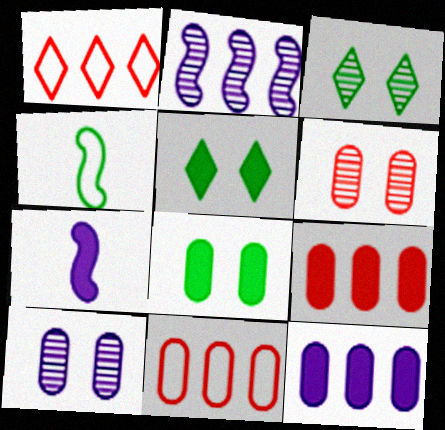[[3, 7, 11], 
[5, 7, 9]]